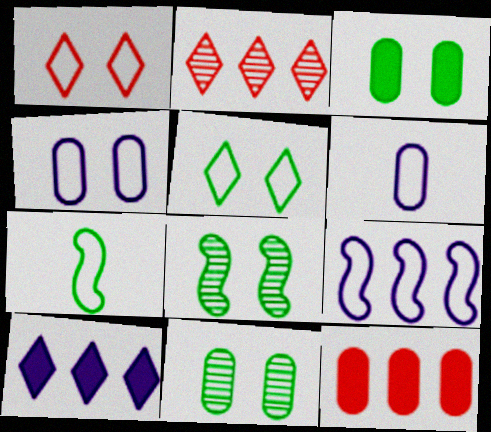[[3, 5, 8], 
[6, 11, 12]]